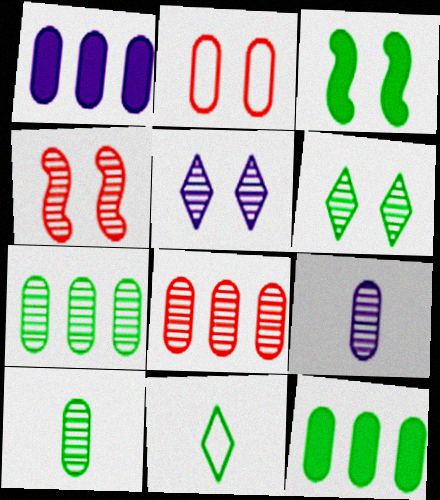[[1, 2, 10], 
[1, 4, 11], 
[2, 3, 5], 
[2, 9, 12], 
[3, 7, 11]]